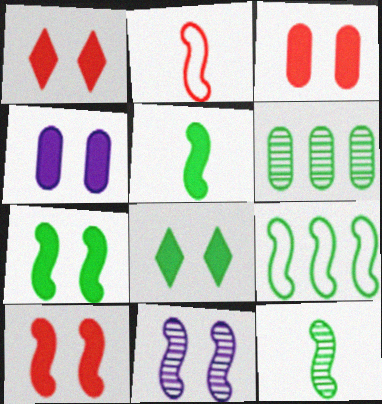[[1, 3, 10], 
[1, 4, 7], 
[4, 8, 10], 
[7, 9, 12]]